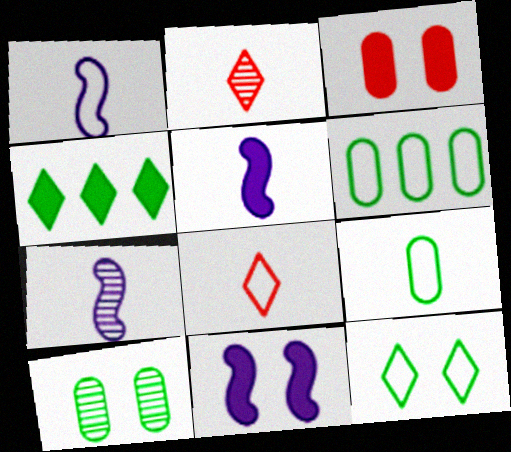[[1, 5, 7], 
[1, 8, 9], 
[2, 5, 9], 
[2, 6, 11], 
[3, 4, 5]]